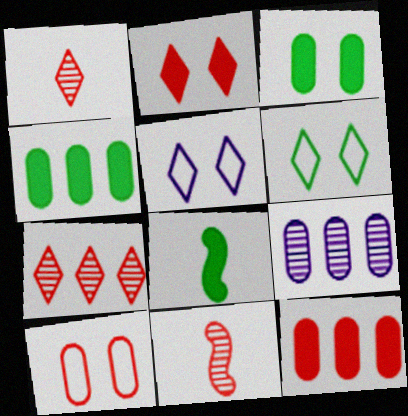[[4, 5, 11]]